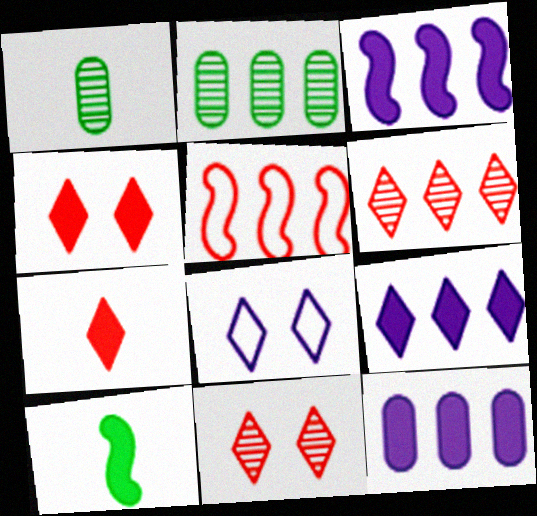[[2, 5, 9], 
[3, 9, 12], 
[4, 10, 12]]